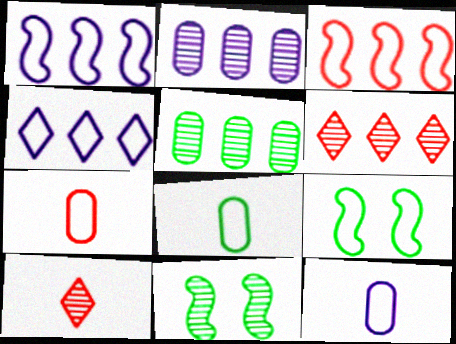[[2, 10, 11], 
[4, 7, 9], 
[7, 8, 12]]